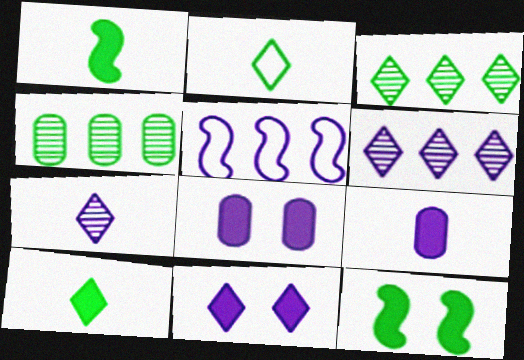[[2, 4, 12], 
[5, 7, 8]]